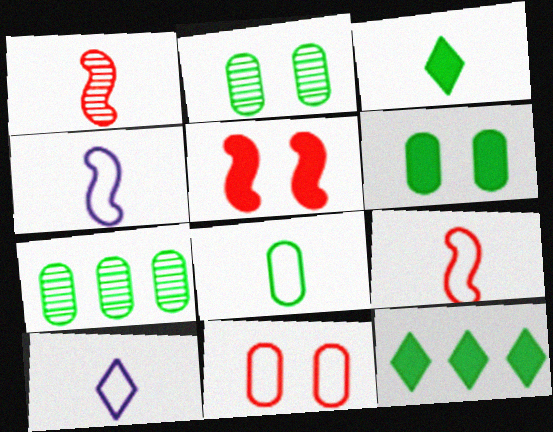[[5, 7, 10], 
[6, 7, 8], 
[8, 9, 10]]